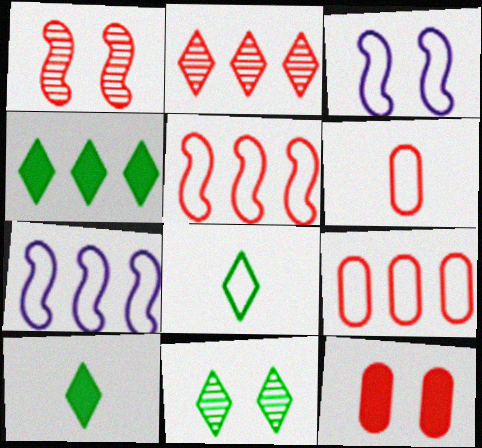[[3, 8, 9], 
[3, 11, 12], 
[4, 8, 11]]